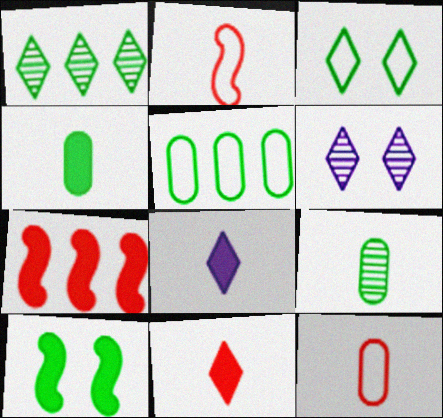[[2, 8, 9]]